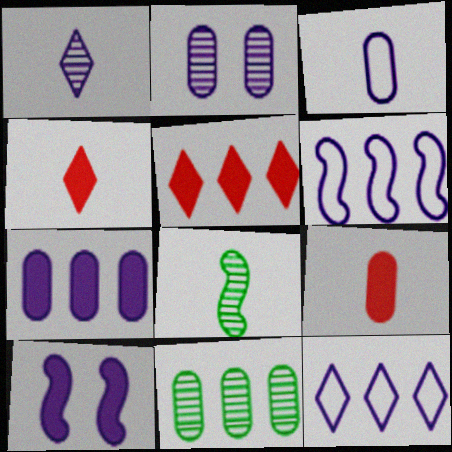[[2, 3, 7], 
[3, 4, 8], 
[5, 6, 11]]